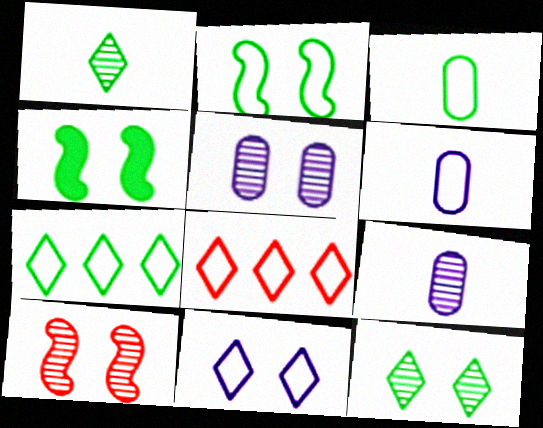[[2, 3, 7], 
[2, 6, 8], 
[4, 8, 9], 
[5, 10, 12]]